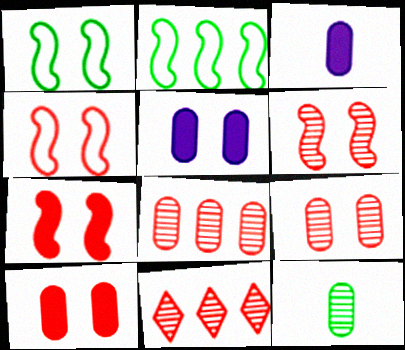[[1, 3, 11], 
[4, 6, 7]]